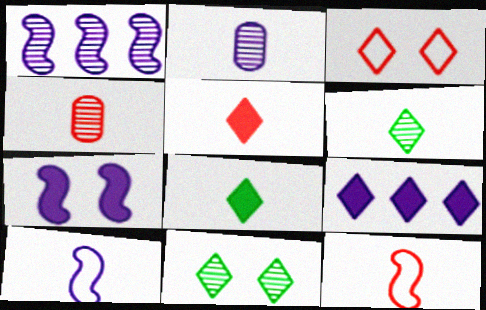[[1, 4, 11], 
[1, 7, 10], 
[2, 8, 12], 
[3, 6, 9], 
[4, 5, 12], 
[4, 8, 10]]